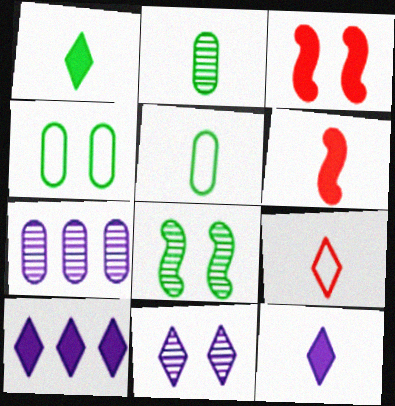[[3, 4, 11]]